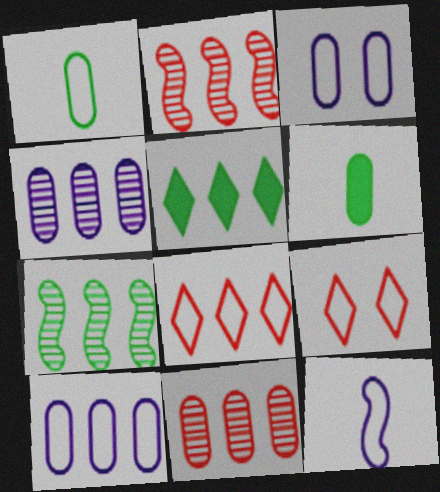[[2, 5, 10], 
[3, 6, 11]]